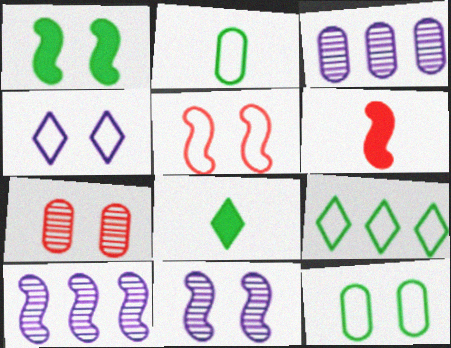[[1, 4, 7], 
[1, 5, 11], 
[3, 5, 8], 
[4, 5, 12]]